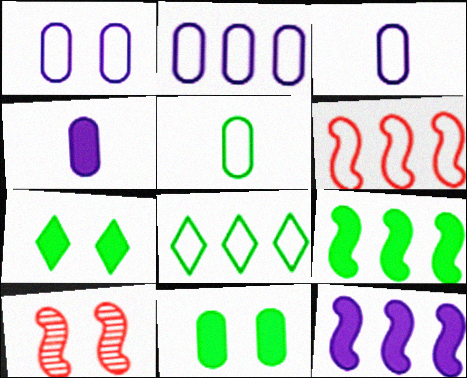[[1, 2, 3], 
[1, 7, 10], 
[2, 6, 8], 
[4, 8, 10]]